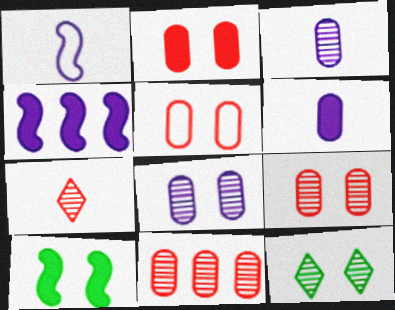[[2, 5, 9]]